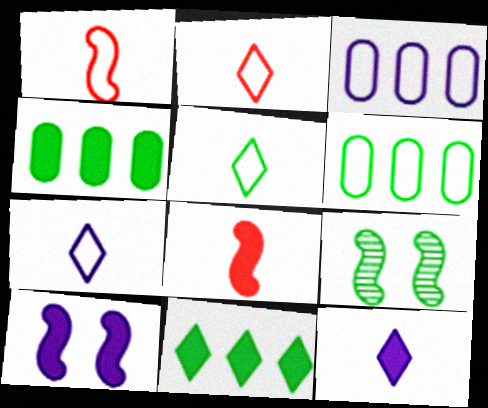[[2, 5, 7], 
[4, 5, 9]]